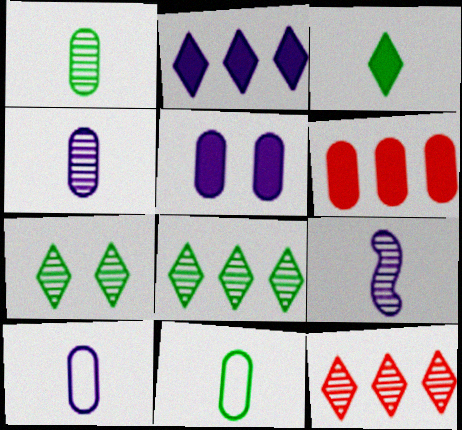[]